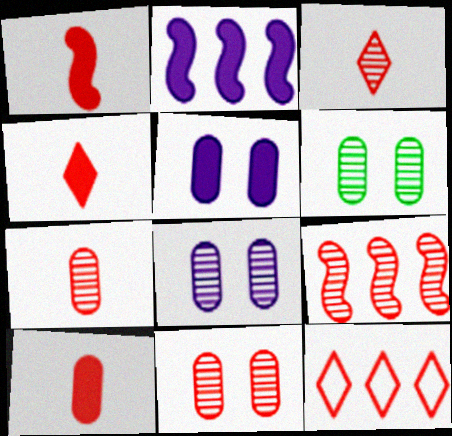[[1, 4, 10], 
[1, 11, 12], 
[3, 9, 11], 
[6, 8, 11]]